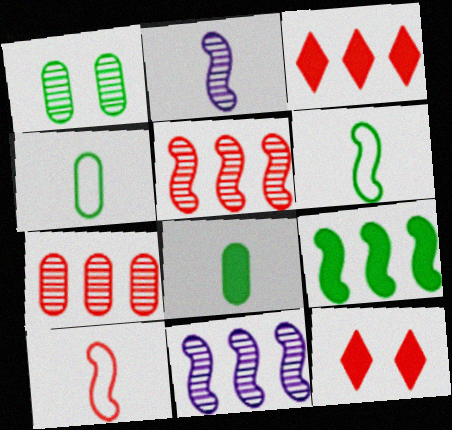[[4, 11, 12], 
[7, 10, 12]]